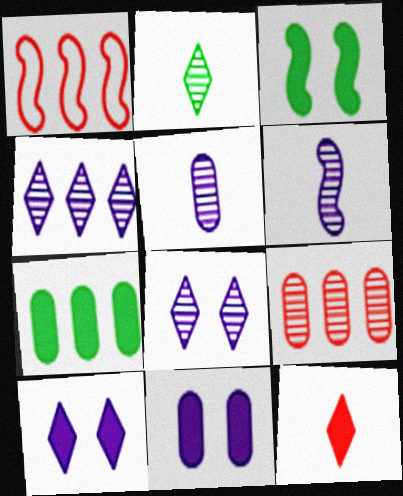[[1, 2, 11], 
[1, 3, 6], 
[1, 4, 7]]